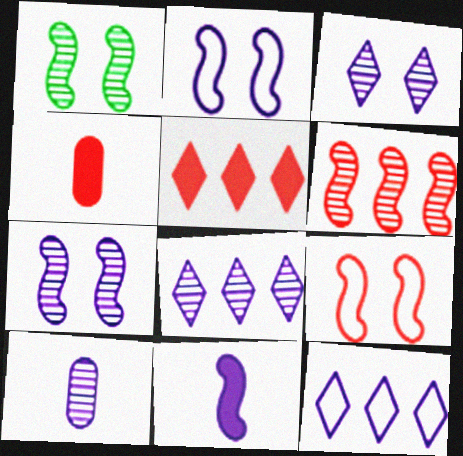[[1, 4, 12], 
[7, 8, 10]]